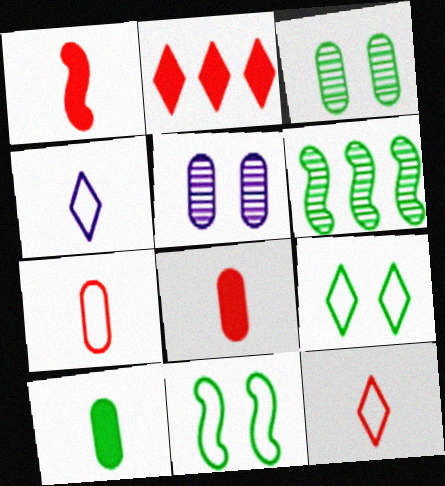[[6, 9, 10]]